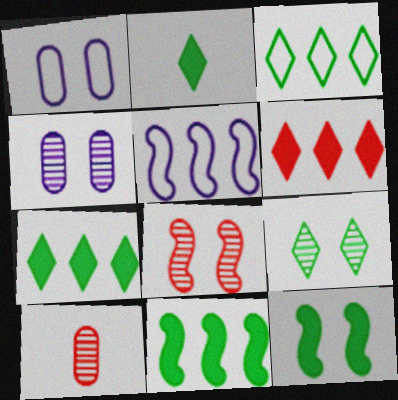[[2, 3, 9], 
[4, 8, 9]]